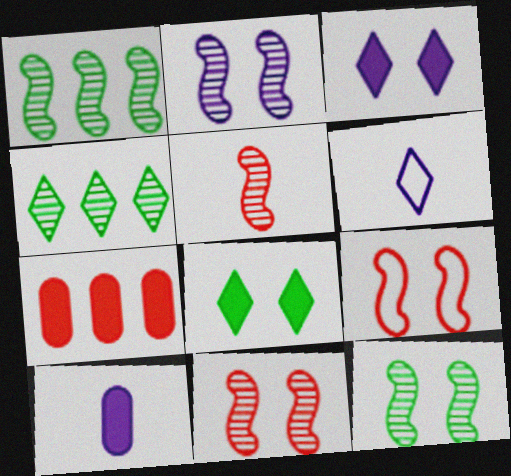[[1, 2, 5], 
[2, 11, 12], 
[4, 9, 10], 
[6, 7, 12]]